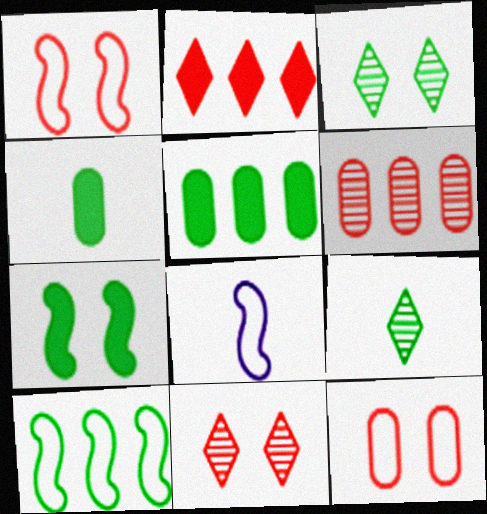[[1, 8, 10], 
[3, 4, 10], 
[5, 8, 11]]